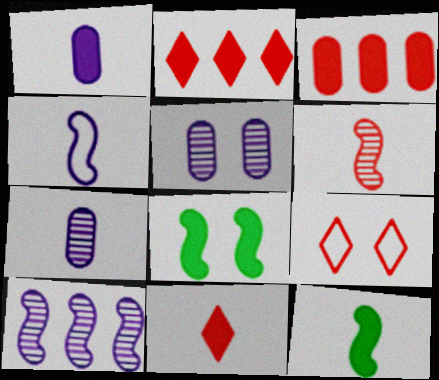[[1, 2, 8], 
[1, 11, 12], 
[3, 6, 9], 
[4, 6, 12], 
[5, 8, 9]]